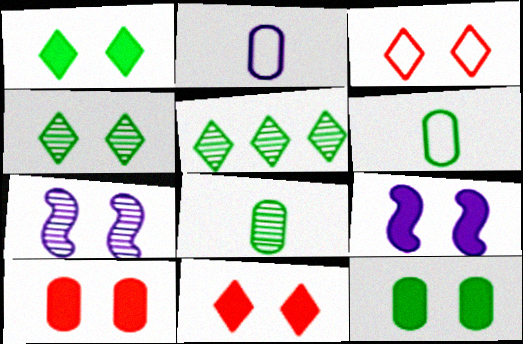[[1, 9, 10], 
[3, 7, 12], 
[9, 11, 12]]